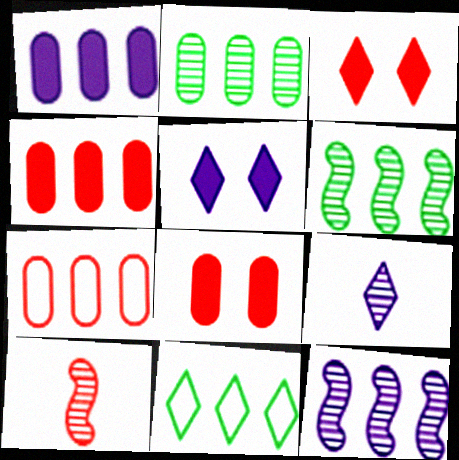[[1, 2, 7], 
[3, 7, 10], 
[3, 9, 11], 
[4, 11, 12]]